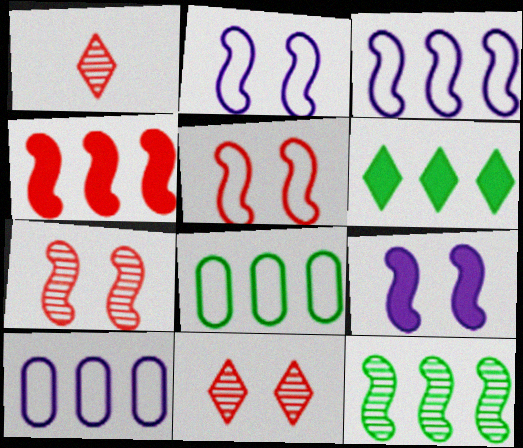[[1, 8, 9], 
[3, 4, 12], 
[6, 8, 12]]